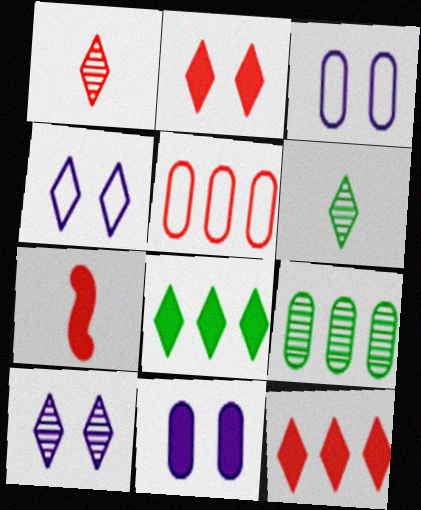[[1, 4, 8], 
[4, 6, 12], 
[4, 7, 9], 
[7, 8, 11]]